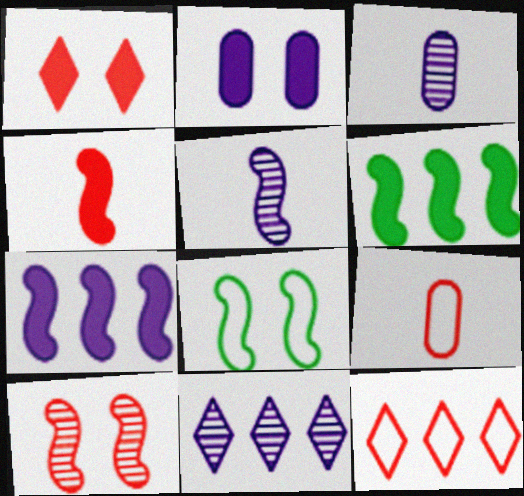[]